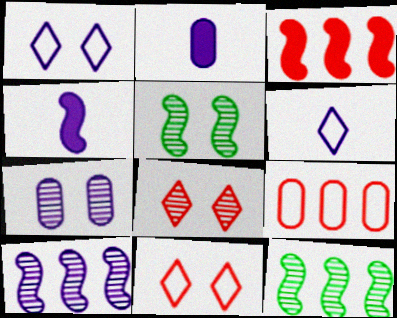[[1, 2, 10], 
[2, 11, 12], 
[5, 7, 8]]